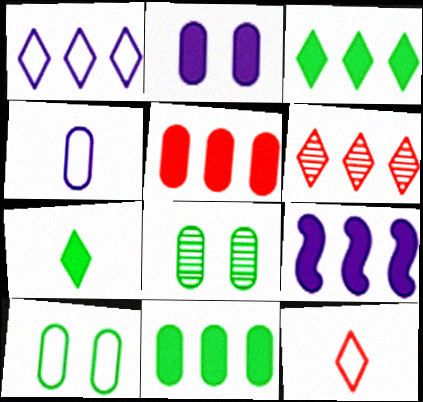[[1, 3, 6], 
[3, 5, 9], 
[4, 5, 8], 
[8, 9, 12]]